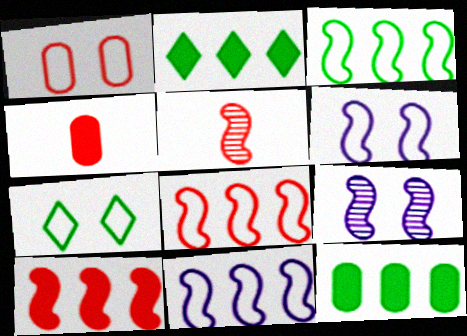[[1, 6, 7], 
[3, 8, 11]]